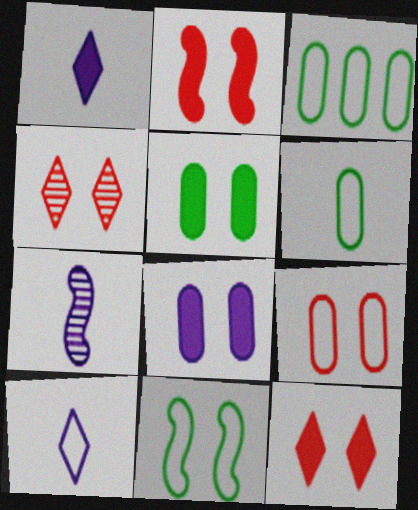[[2, 4, 9], 
[3, 7, 12], 
[4, 8, 11]]